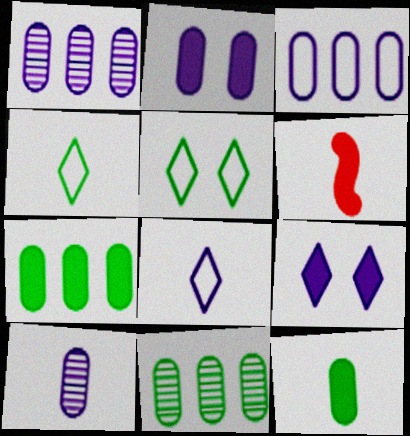[[1, 5, 6], 
[2, 3, 10], 
[4, 6, 10], 
[6, 7, 9]]